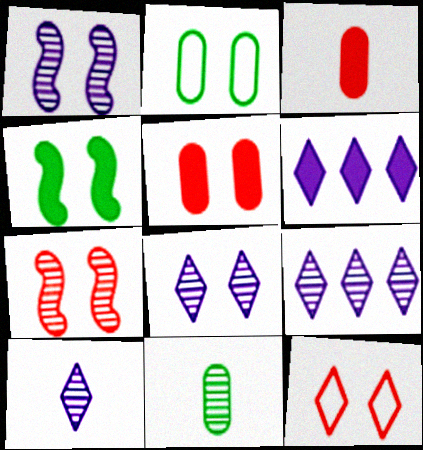[[3, 4, 6], 
[5, 7, 12], 
[7, 9, 11], 
[8, 9, 10]]